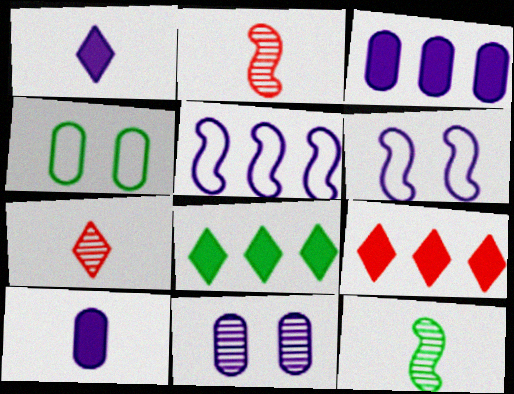[[1, 5, 11], 
[4, 8, 12]]